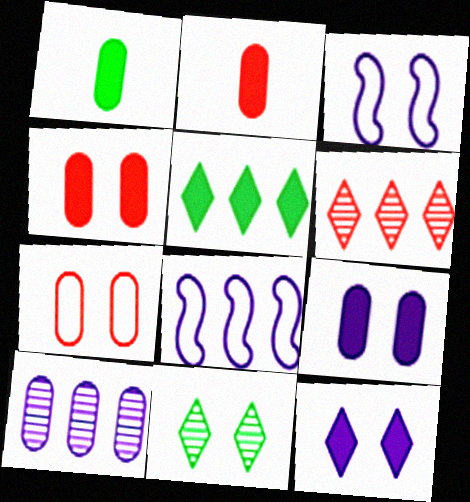[[1, 3, 6], 
[1, 7, 10], 
[2, 8, 11], 
[3, 4, 11]]